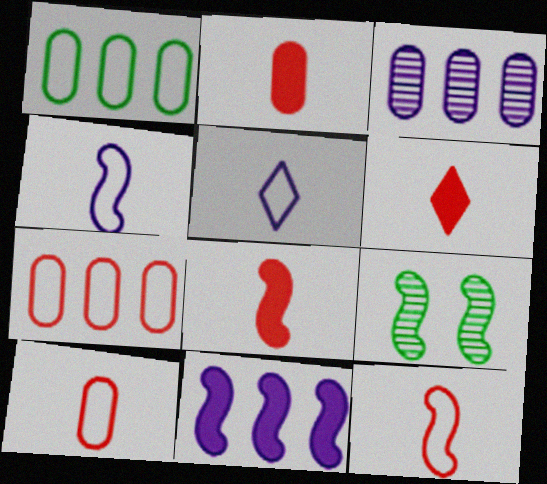[[2, 6, 8], 
[9, 11, 12]]